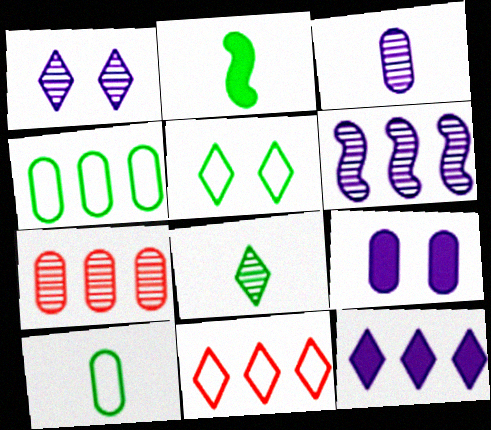[[1, 3, 6], 
[2, 8, 10], 
[7, 9, 10]]